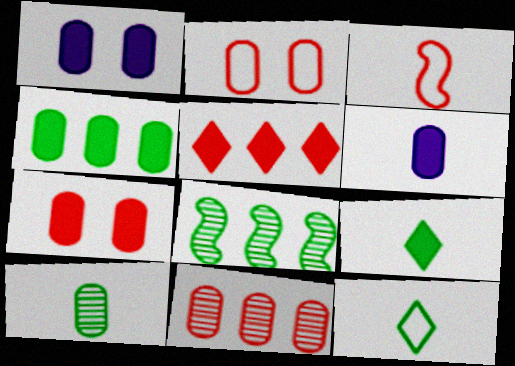[[4, 6, 7]]